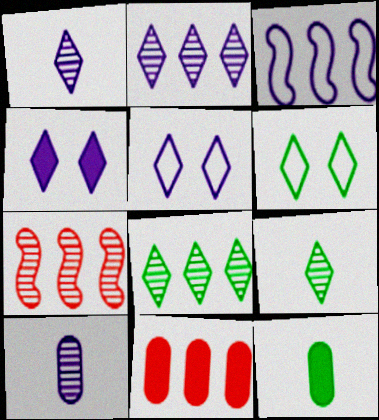[[3, 4, 10], 
[3, 8, 11], 
[5, 7, 12]]